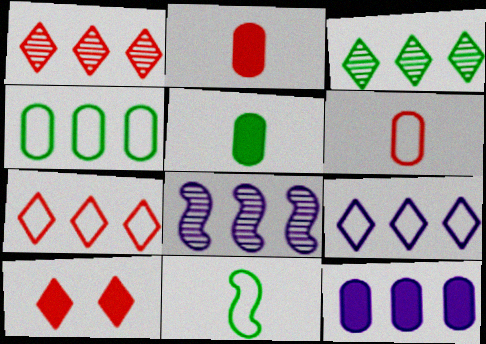[[8, 9, 12]]